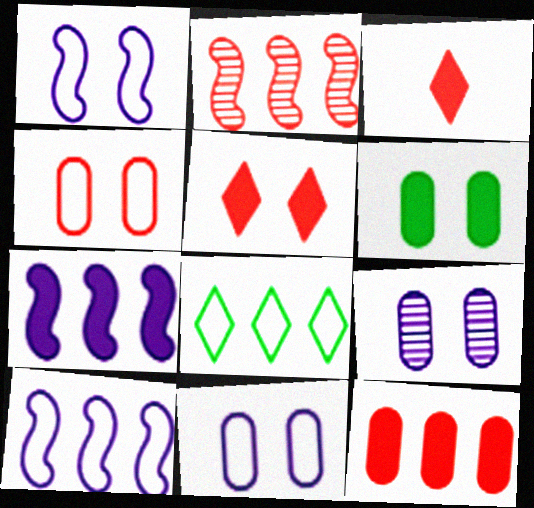[[2, 3, 4], 
[3, 6, 7], 
[4, 6, 9]]